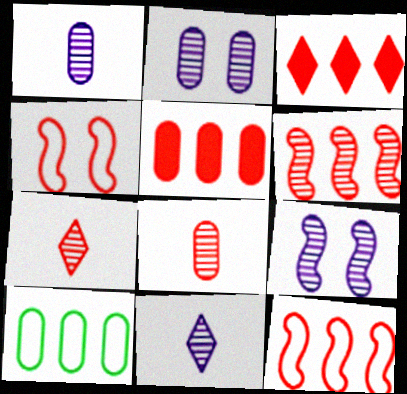[[3, 4, 8], 
[4, 5, 7]]